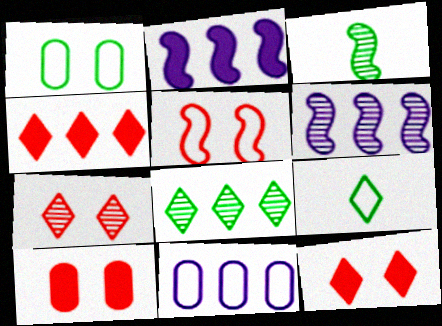[[2, 3, 5], 
[3, 11, 12], 
[5, 7, 10], 
[5, 9, 11], 
[6, 9, 10]]